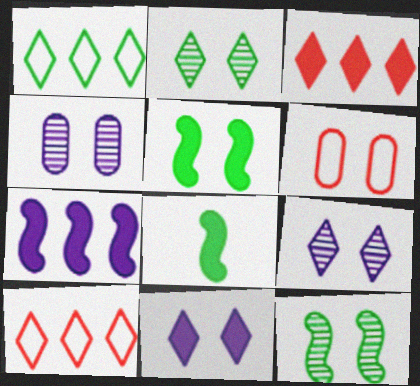[[4, 8, 10], 
[5, 6, 9], 
[6, 11, 12]]